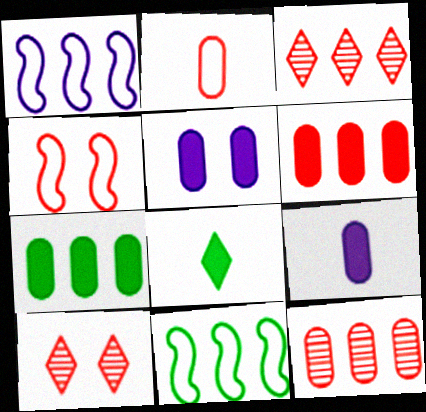[[1, 3, 7], 
[9, 10, 11]]